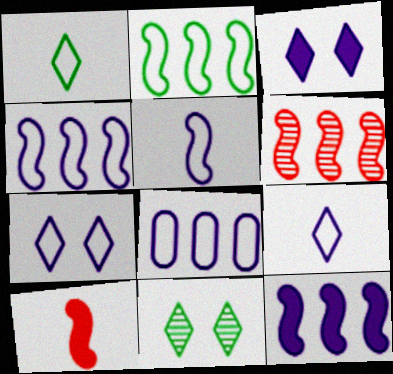[[2, 6, 12], 
[5, 7, 8], 
[8, 10, 11]]